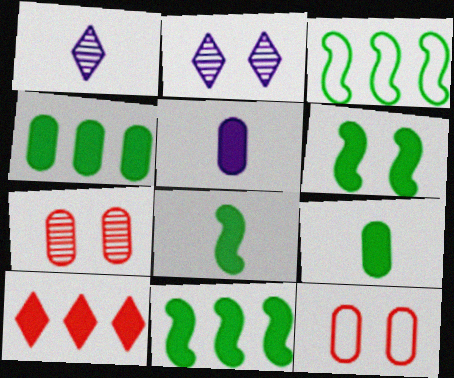[[1, 11, 12], 
[2, 6, 12], 
[5, 6, 10], 
[6, 8, 11]]